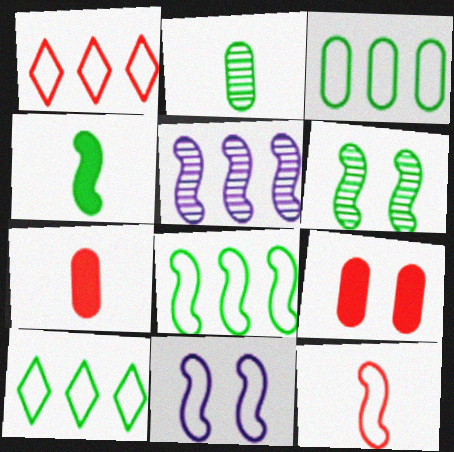[[3, 8, 10], 
[4, 6, 8], 
[8, 11, 12]]